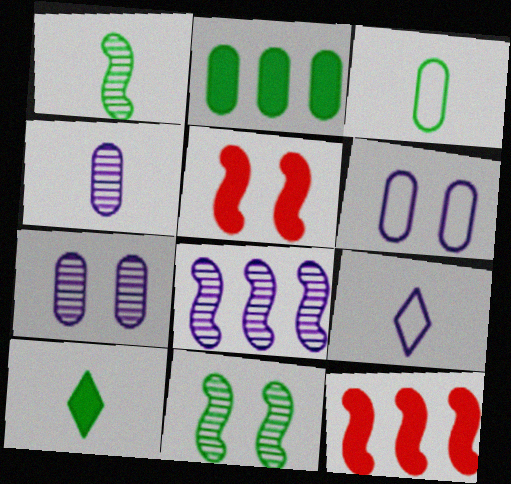[[1, 3, 10]]